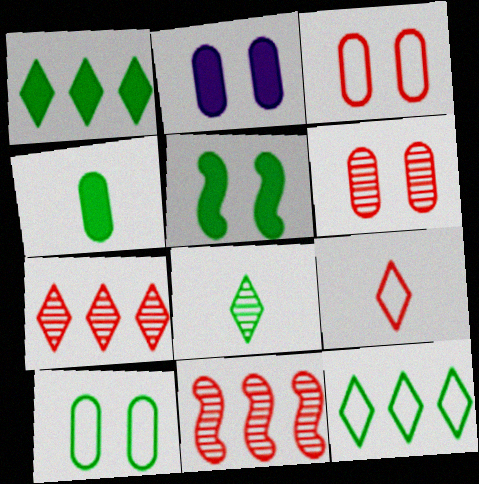[[1, 4, 5], 
[2, 6, 10]]